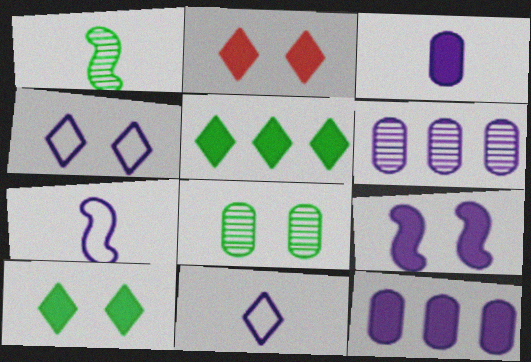[[6, 9, 11]]